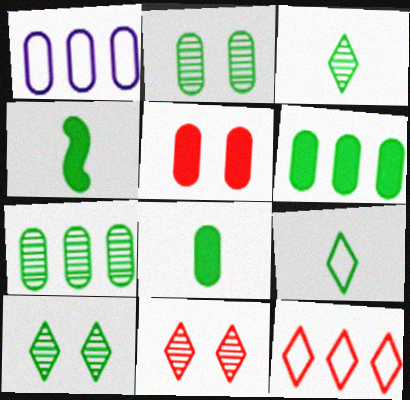[[1, 4, 11]]